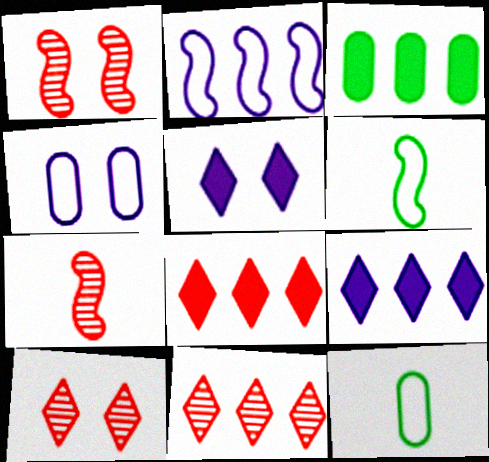[[1, 9, 12], 
[2, 3, 11]]